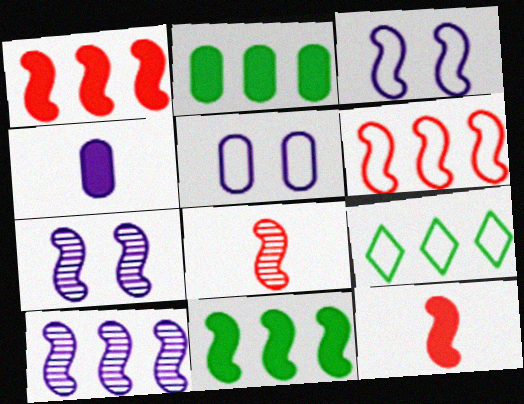[[3, 8, 11], 
[6, 10, 11]]